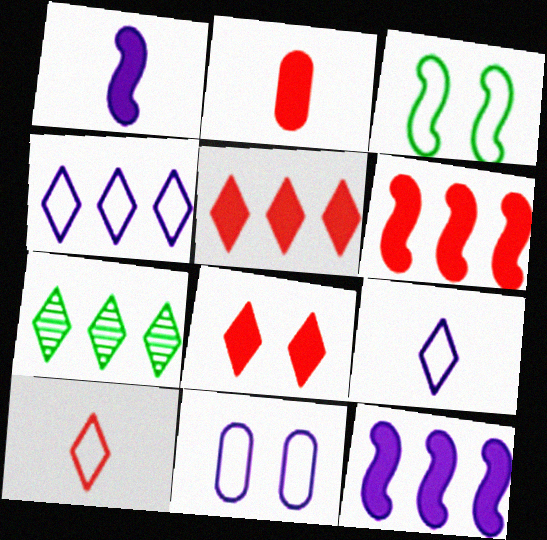[[2, 6, 8], 
[4, 5, 7], 
[7, 8, 9]]